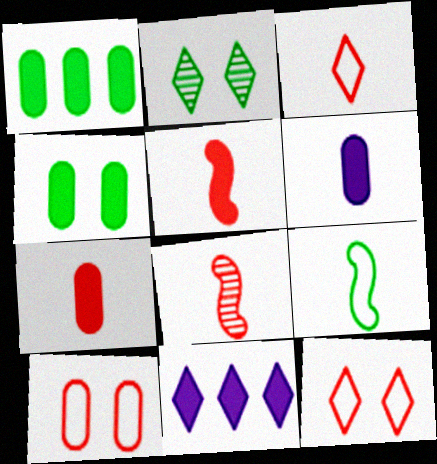[[1, 2, 9], 
[2, 3, 11], 
[3, 7, 8], 
[4, 5, 11]]